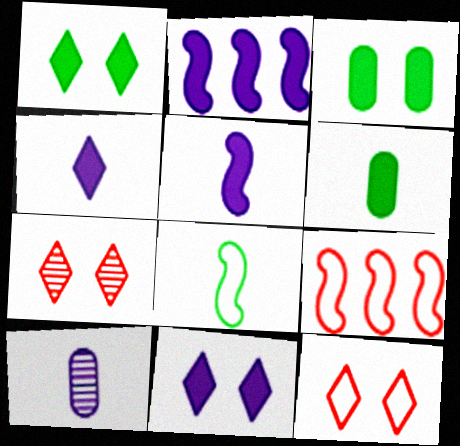[[1, 9, 10]]